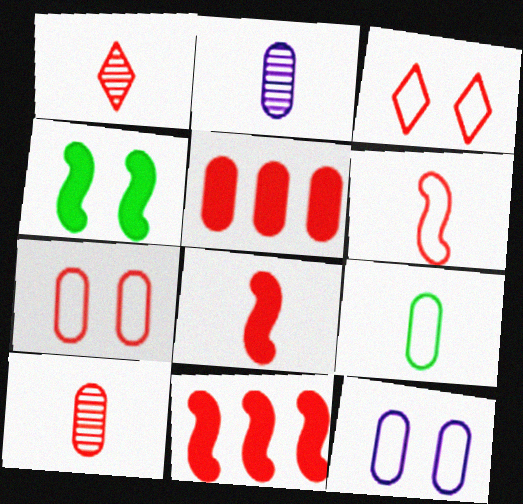[[1, 7, 11], 
[3, 10, 11], 
[5, 7, 10]]